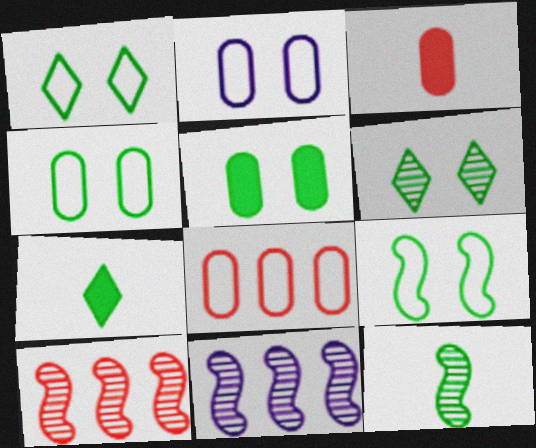[[1, 3, 11], 
[1, 4, 9], 
[2, 7, 10], 
[5, 6, 9]]